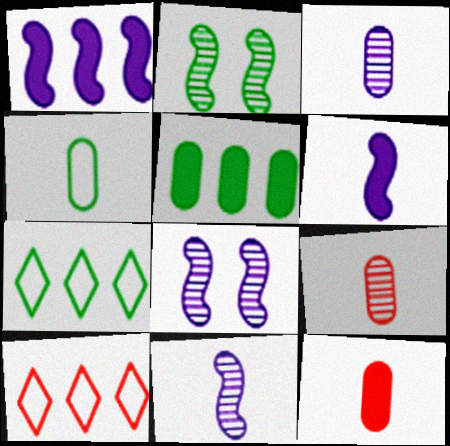[[3, 4, 12], 
[7, 8, 12]]